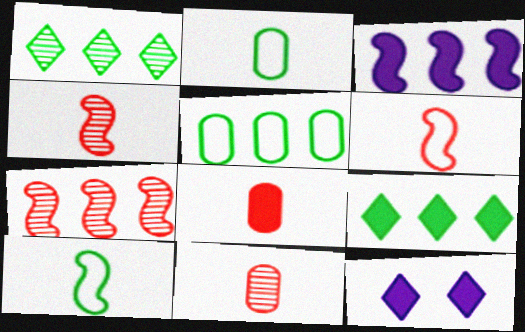[[2, 7, 12], 
[4, 5, 12]]